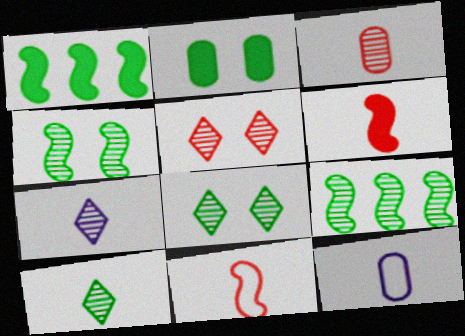[[1, 5, 12], 
[6, 10, 12]]